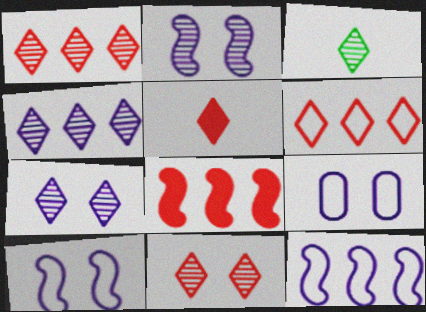[[1, 3, 7], 
[3, 4, 11], 
[3, 8, 9], 
[5, 6, 11]]